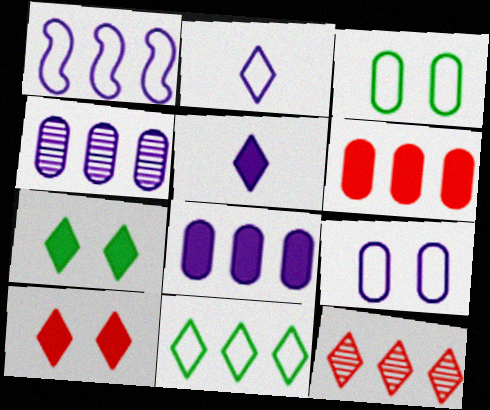[[1, 2, 9], 
[2, 7, 12]]